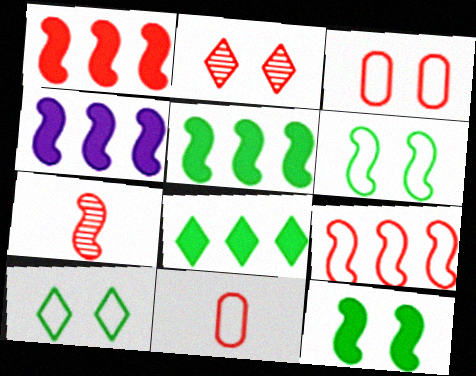[[1, 2, 11], 
[1, 4, 5], 
[4, 6, 7]]